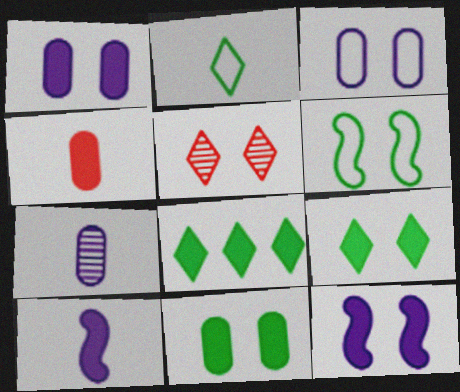[[1, 5, 6], 
[4, 8, 12]]